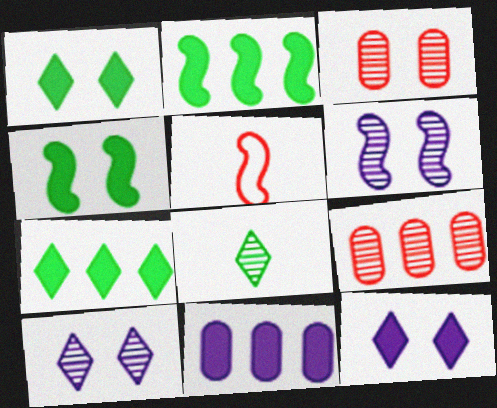[[2, 5, 6], 
[6, 8, 9]]